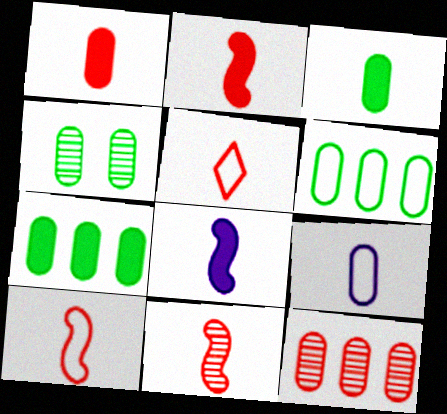[[1, 5, 11], 
[2, 10, 11], 
[3, 4, 6]]